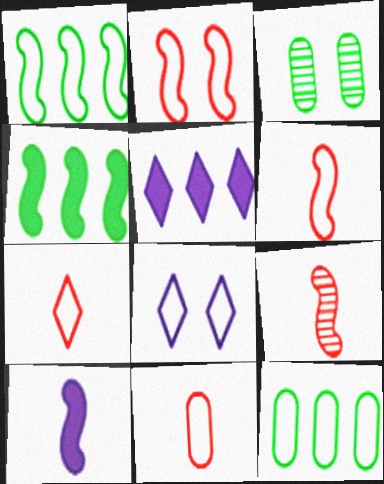[[1, 8, 11], 
[3, 5, 6], 
[6, 7, 11], 
[6, 8, 12]]